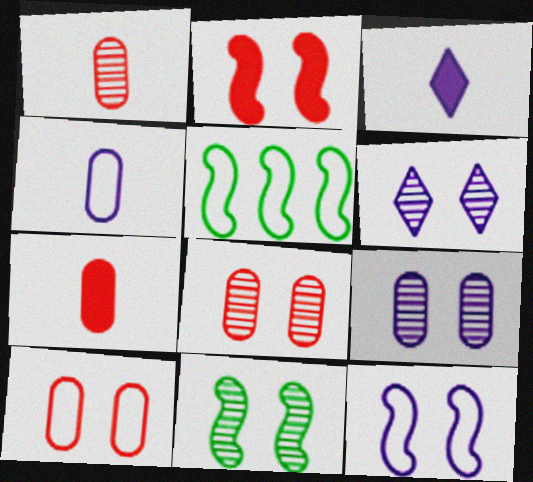[[2, 11, 12], 
[3, 5, 8], 
[5, 6, 7], 
[6, 8, 11]]